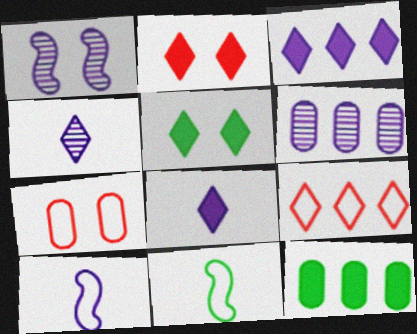[[1, 4, 6], 
[1, 5, 7], 
[2, 6, 11], 
[4, 5, 9]]